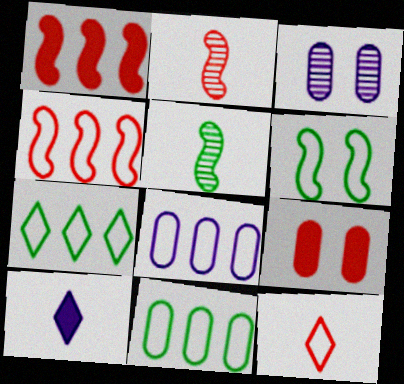[[4, 7, 8], 
[6, 8, 12]]